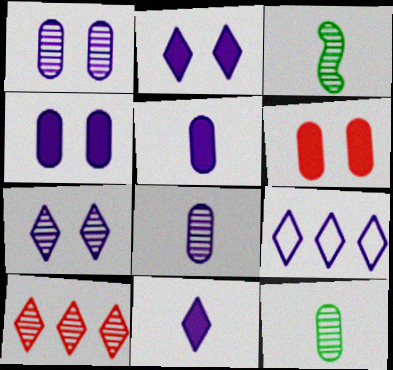[[1, 3, 10], 
[3, 6, 9], 
[7, 9, 11]]